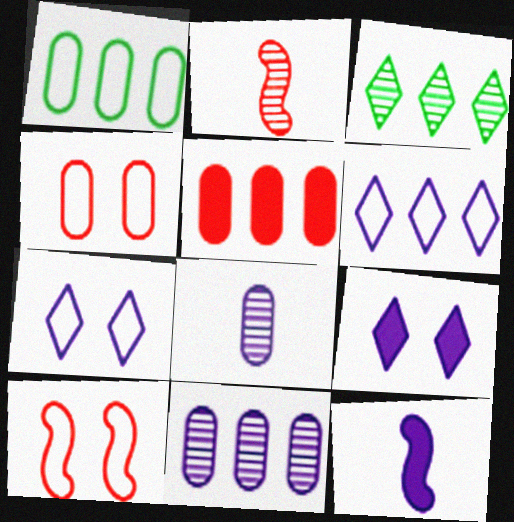[[1, 2, 9], 
[1, 5, 11], 
[3, 4, 12], 
[7, 11, 12]]